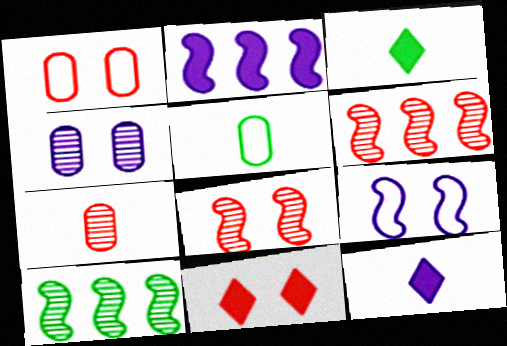[[1, 8, 11], 
[1, 10, 12]]